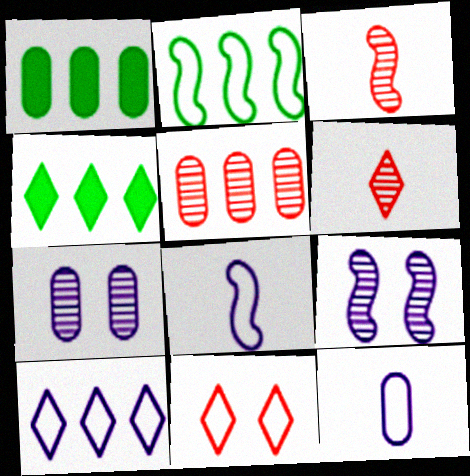[[2, 11, 12]]